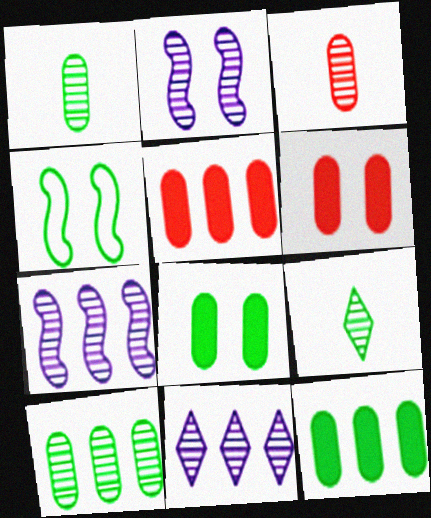[[4, 9, 12]]